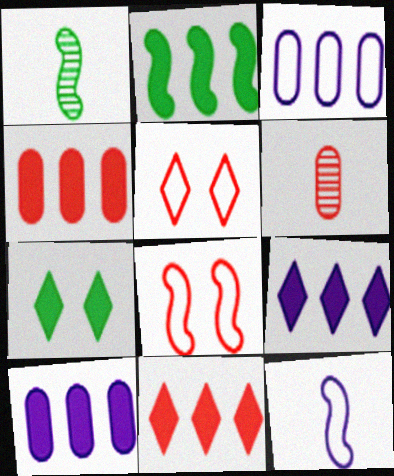[[1, 5, 10], 
[2, 4, 9], 
[2, 10, 11], 
[6, 8, 11]]